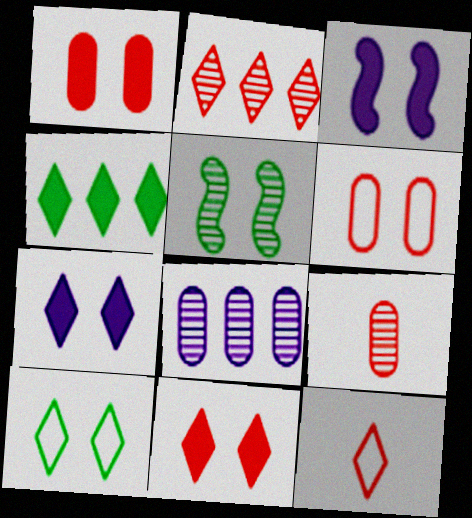[[2, 11, 12], 
[5, 6, 7]]